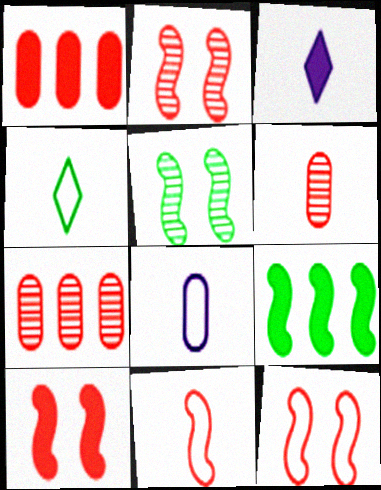[[2, 10, 12], 
[4, 8, 11]]